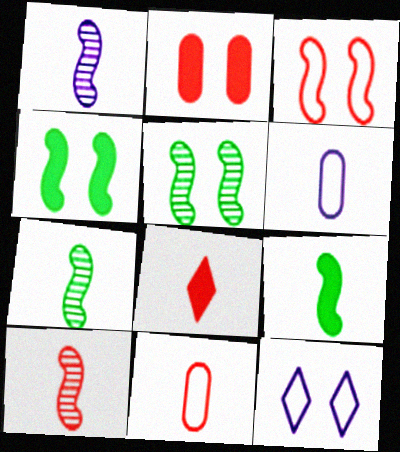[[1, 7, 10], 
[2, 5, 12], 
[6, 7, 8], 
[8, 10, 11]]